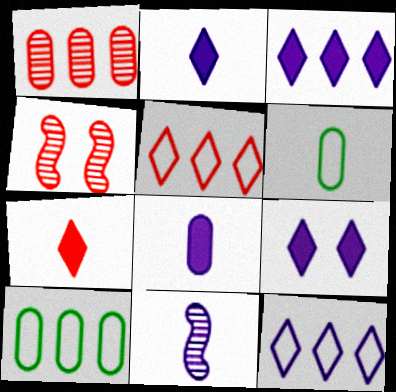[[2, 3, 9], 
[2, 4, 10], 
[3, 4, 6], 
[6, 7, 11]]